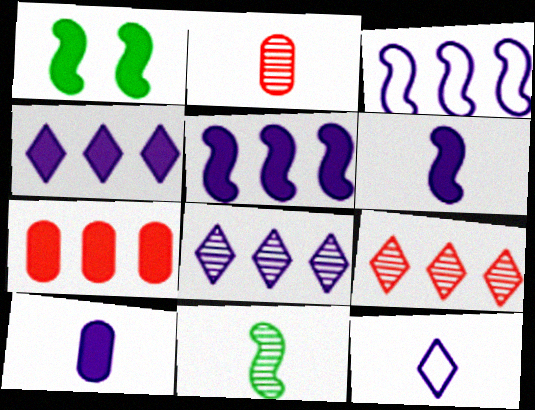[]